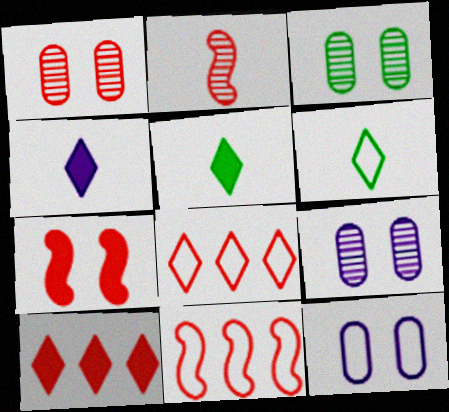[[1, 3, 9], 
[2, 7, 11], 
[3, 4, 11], 
[5, 9, 11], 
[6, 11, 12]]